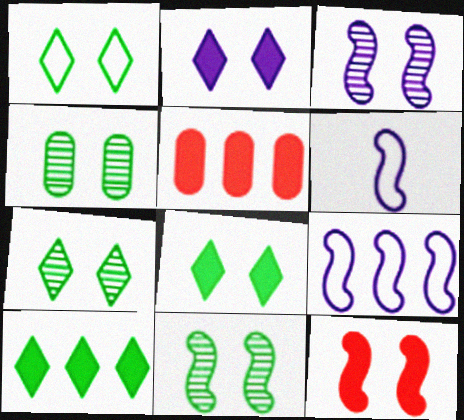[[1, 7, 8], 
[4, 7, 11], 
[5, 6, 7]]